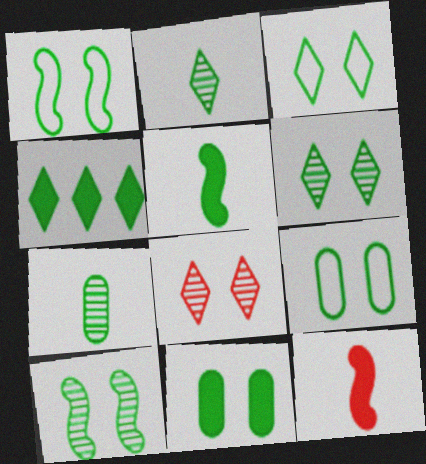[[1, 3, 9], 
[1, 4, 7], 
[1, 6, 11], 
[2, 3, 4], 
[3, 10, 11], 
[4, 5, 11]]